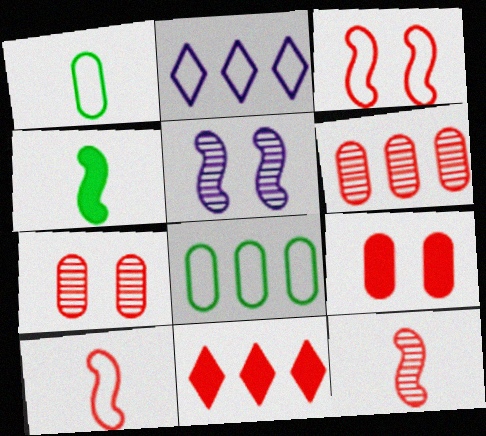[[1, 2, 3], 
[1, 5, 11], 
[2, 4, 7], 
[7, 10, 11]]